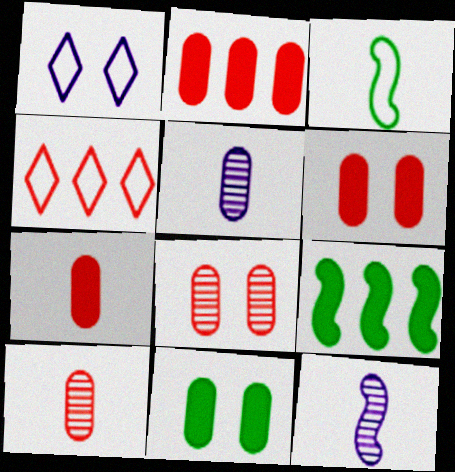[[1, 9, 10], 
[2, 6, 7], 
[4, 11, 12]]